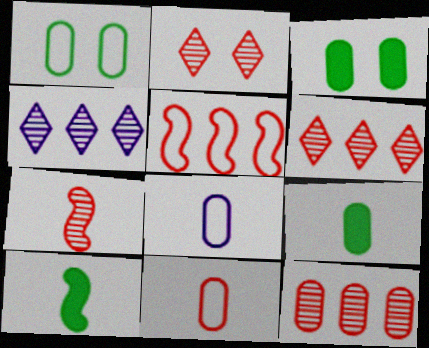[[2, 7, 12], 
[3, 8, 12]]